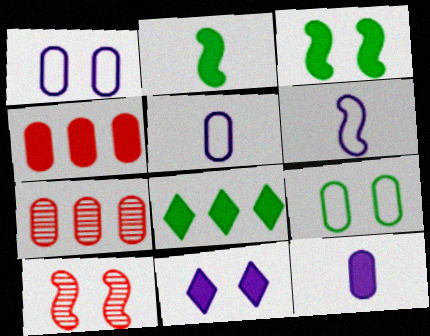[[2, 4, 11], 
[5, 8, 10], 
[7, 9, 12], 
[9, 10, 11]]